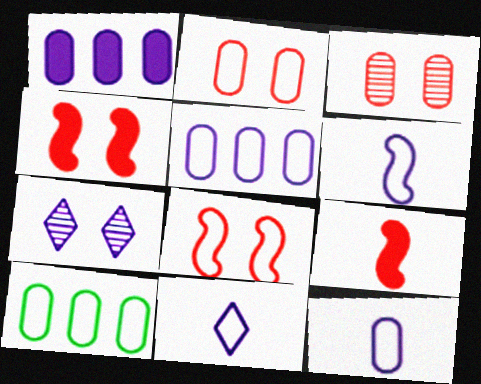[[1, 6, 7], 
[2, 10, 12], 
[6, 11, 12], 
[7, 9, 10], 
[8, 10, 11]]